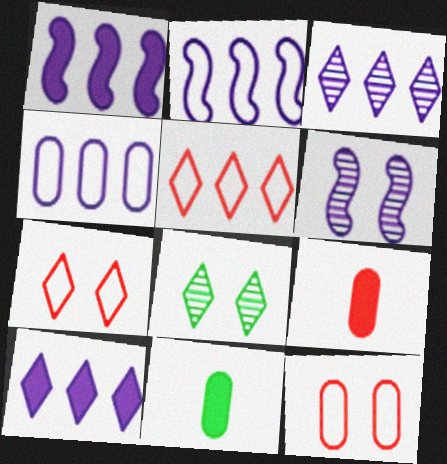[[1, 3, 4], 
[2, 8, 9], 
[5, 6, 11]]